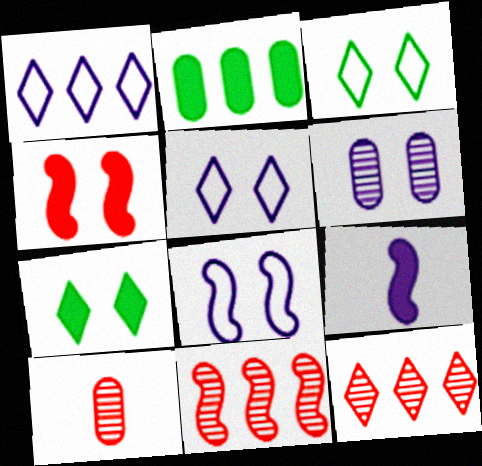[[1, 2, 11], 
[1, 6, 9], 
[3, 4, 6]]